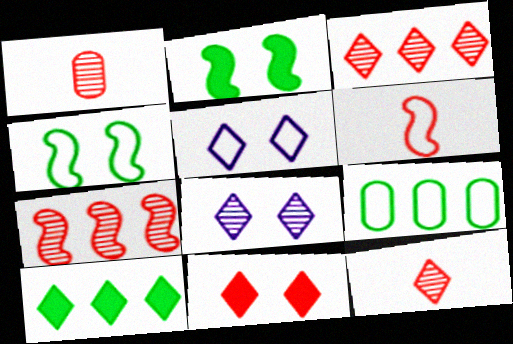[[5, 6, 9], 
[5, 10, 12]]